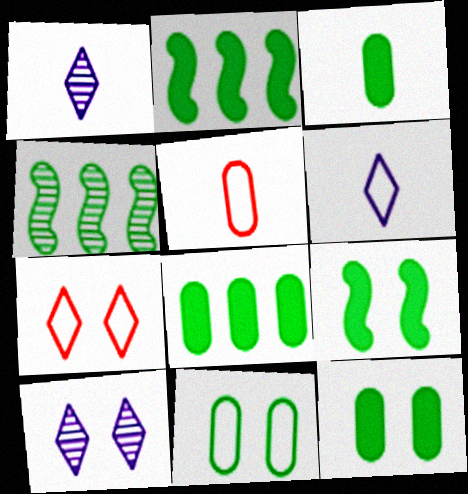[[2, 5, 10], 
[3, 8, 12]]